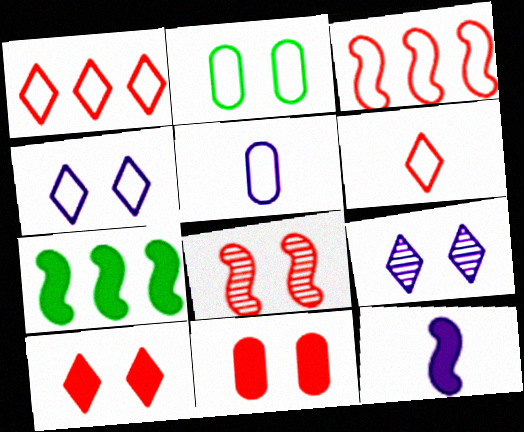[]